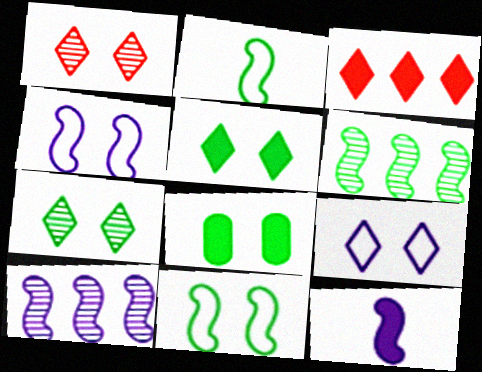[[1, 4, 8], 
[1, 5, 9], 
[3, 8, 12], 
[4, 10, 12], 
[7, 8, 11]]